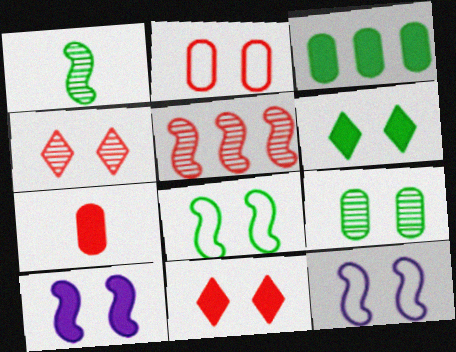[[6, 8, 9], 
[9, 11, 12]]